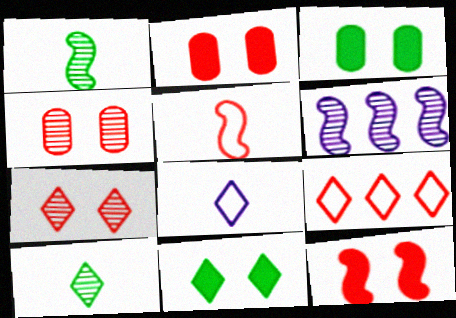[[4, 6, 10]]